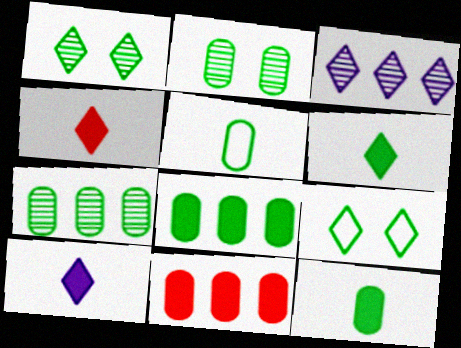[[2, 5, 8], 
[3, 4, 9], 
[4, 6, 10]]